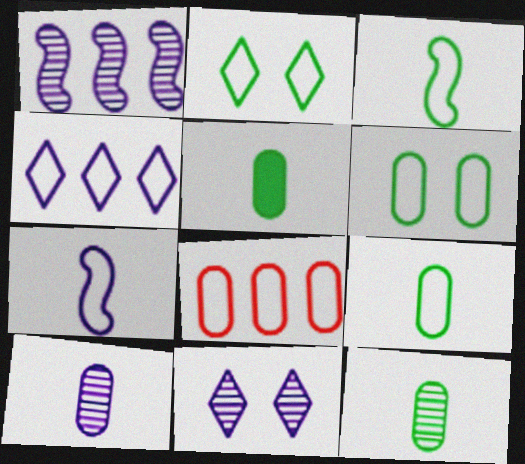[[1, 10, 11], 
[2, 7, 8], 
[5, 9, 12]]